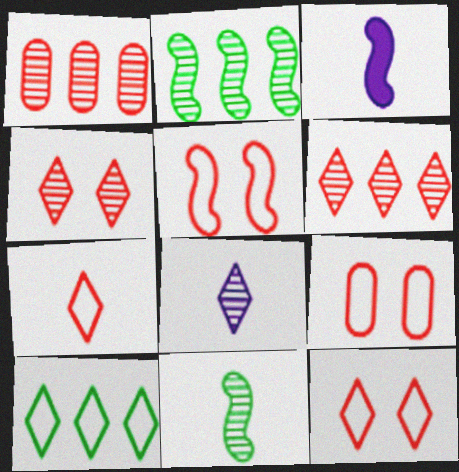[[2, 3, 5], 
[5, 9, 12]]